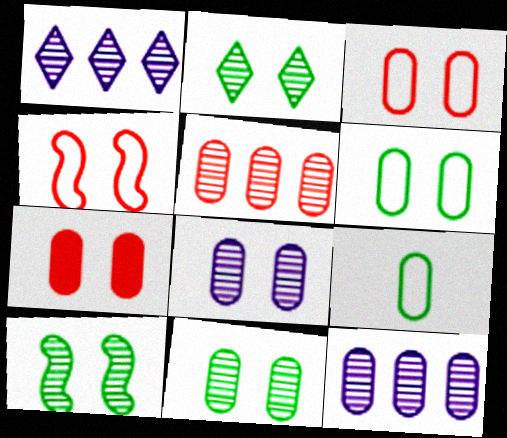[[2, 10, 11], 
[6, 7, 8], 
[7, 9, 12]]